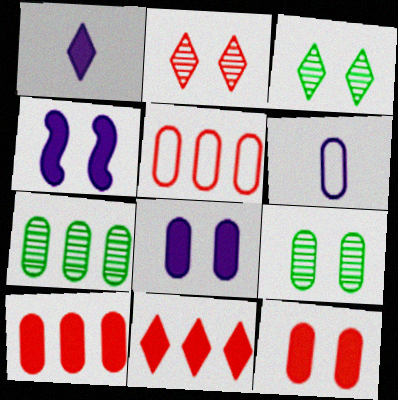[[6, 7, 12], 
[6, 9, 10]]